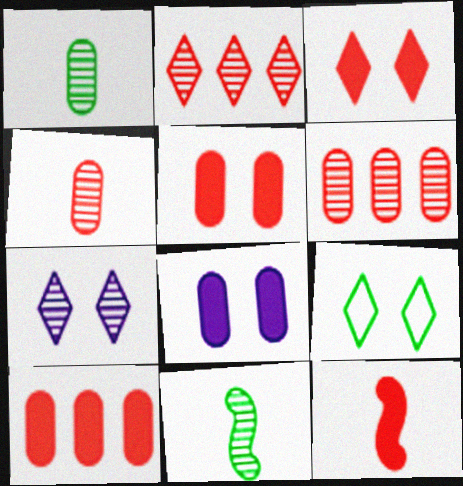[[3, 7, 9], 
[3, 10, 12], 
[6, 7, 11]]